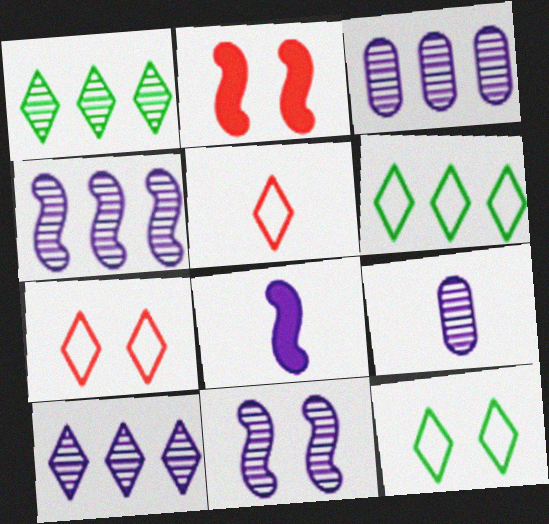[[2, 6, 9], 
[3, 4, 10], 
[9, 10, 11]]